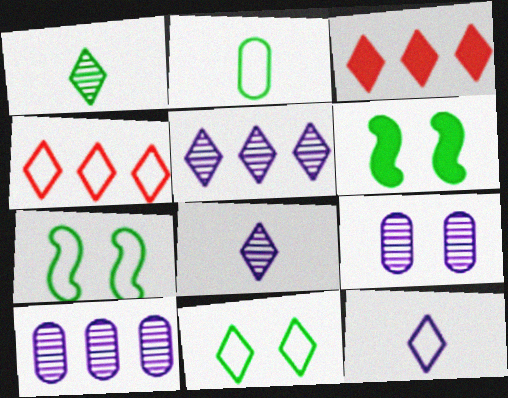[[3, 8, 11], 
[4, 11, 12]]